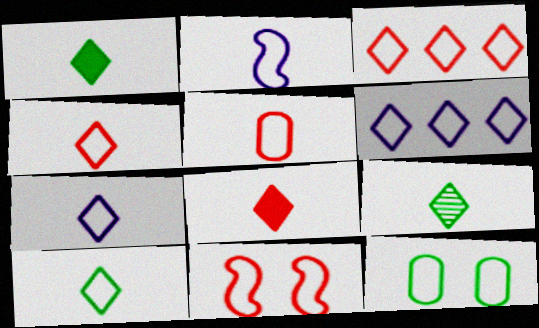[[1, 9, 10], 
[2, 3, 12], 
[2, 5, 10], 
[3, 5, 11], 
[4, 7, 10], 
[7, 8, 9]]